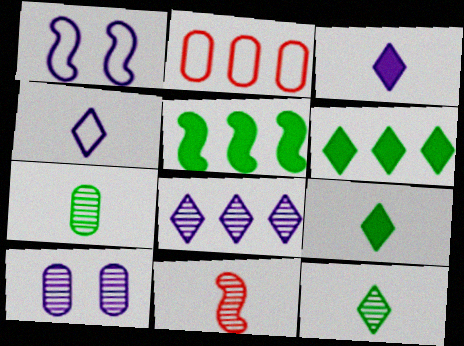[[1, 5, 11], 
[2, 5, 8]]